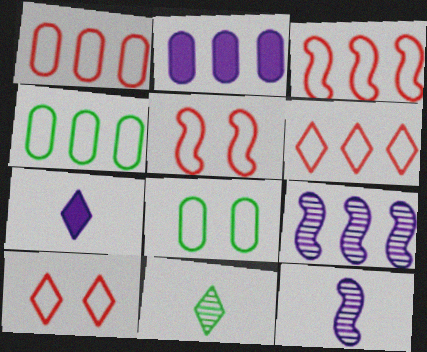[[1, 3, 6], 
[2, 5, 11]]